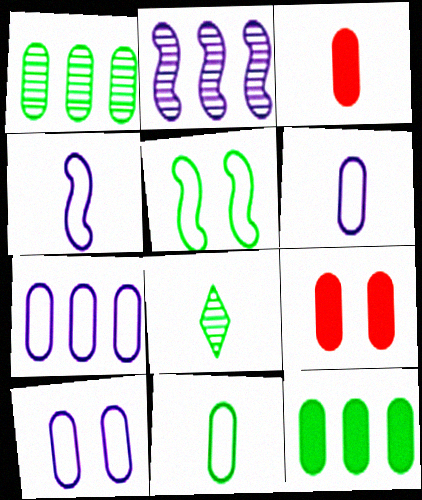[[1, 3, 10], 
[1, 6, 9], 
[3, 4, 8], 
[5, 8, 12], 
[6, 7, 10]]